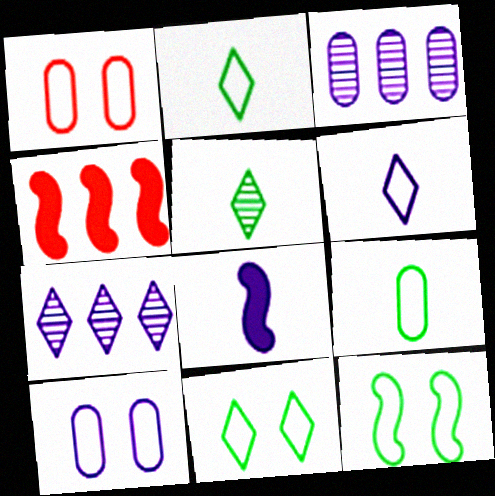[[4, 5, 10], 
[7, 8, 10]]